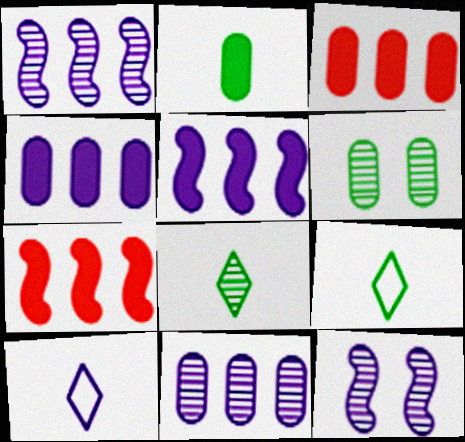[[3, 9, 12], 
[4, 10, 12], 
[6, 7, 10]]